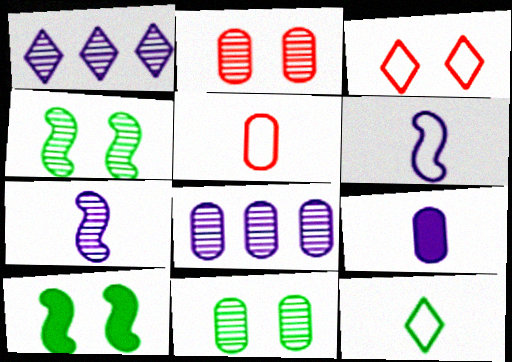[[1, 5, 10], 
[5, 6, 12]]